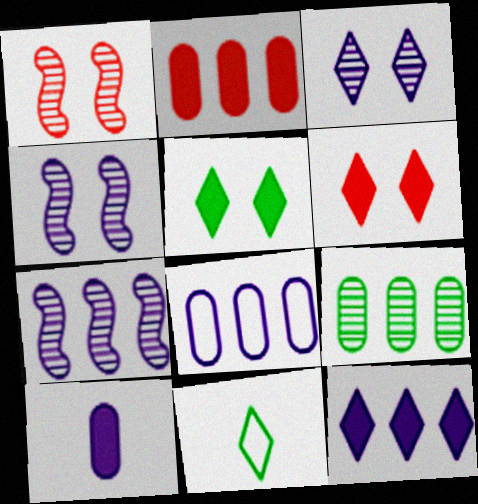[[2, 4, 11], 
[2, 8, 9], 
[7, 8, 12]]